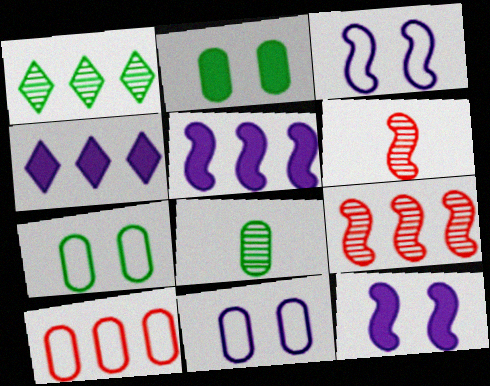[[1, 5, 10], 
[4, 6, 7]]